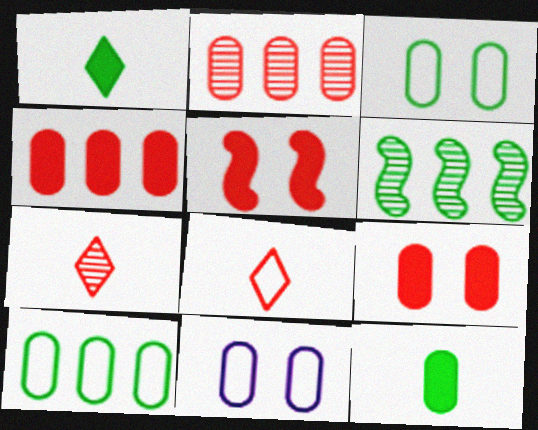[[1, 3, 6], 
[2, 5, 8], 
[2, 11, 12]]